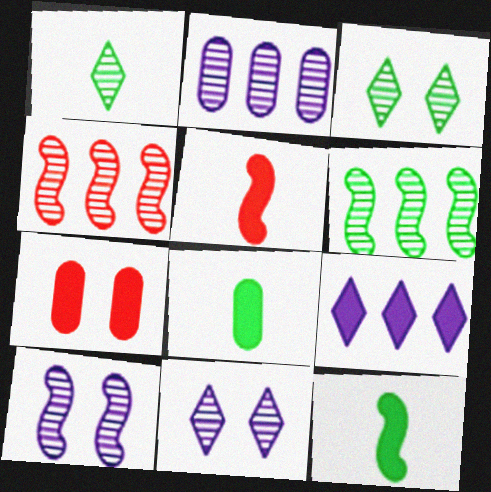[[7, 9, 12]]